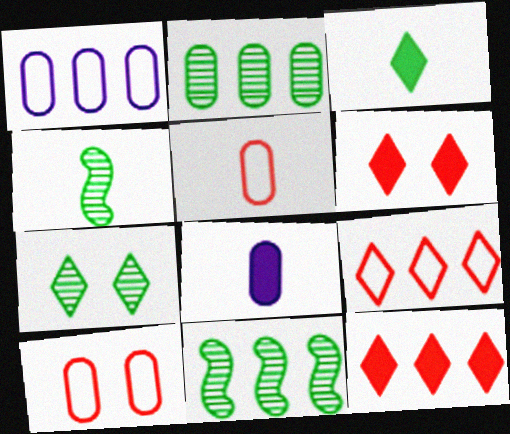[[1, 4, 6], 
[1, 11, 12], 
[2, 4, 7], 
[2, 8, 10]]